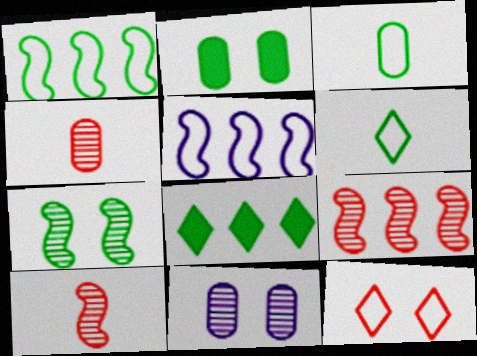[[3, 5, 12], 
[3, 7, 8]]